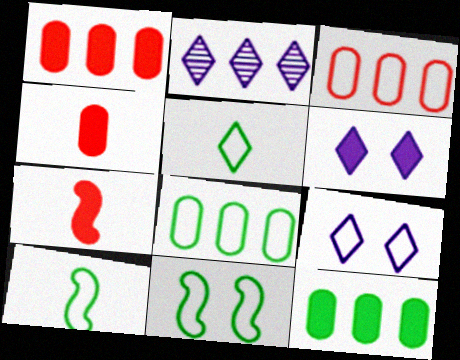[[2, 4, 11], 
[3, 9, 10], 
[5, 8, 11], 
[6, 7, 12]]